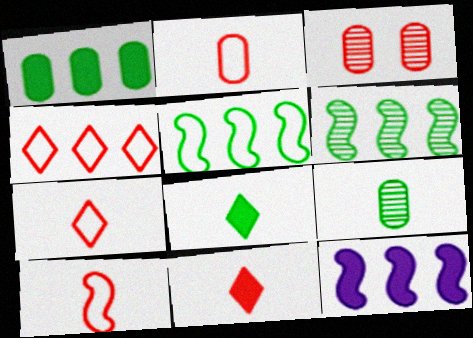[[2, 7, 10]]